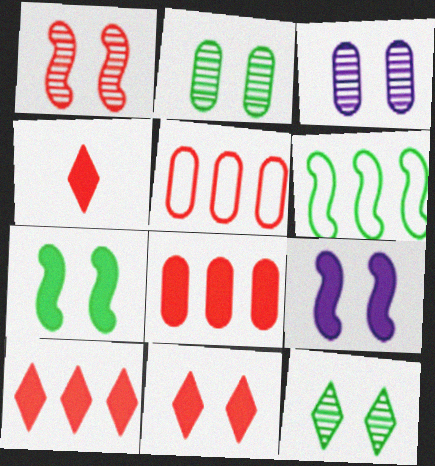[[1, 3, 12], 
[1, 4, 5], 
[3, 4, 6], 
[4, 10, 11]]